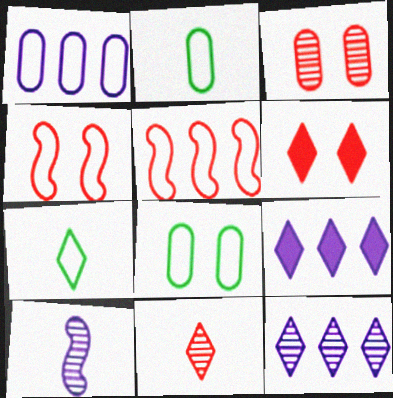[[1, 4, 7], 
[3, 4, 6], 
[6, 7, 12]]